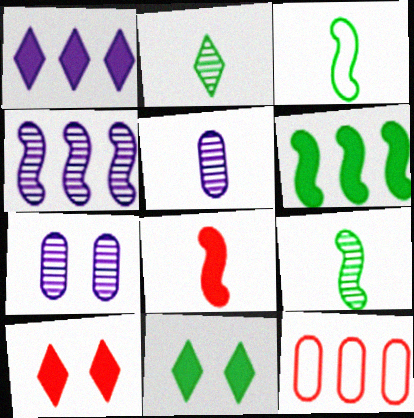[]